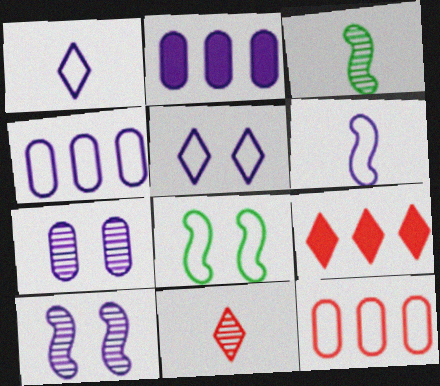[[1, 2, 10], 
[1, 8, 12], 
[2, 8, 11], 
[4, 5, 6]]